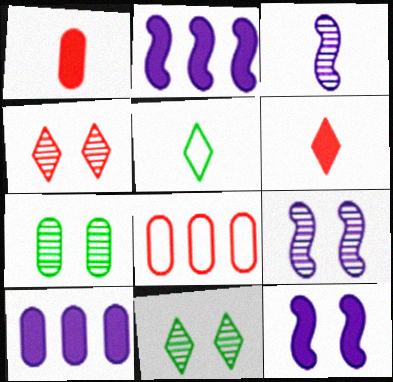[[1, 3, 5], 
[4, 7, 9]]